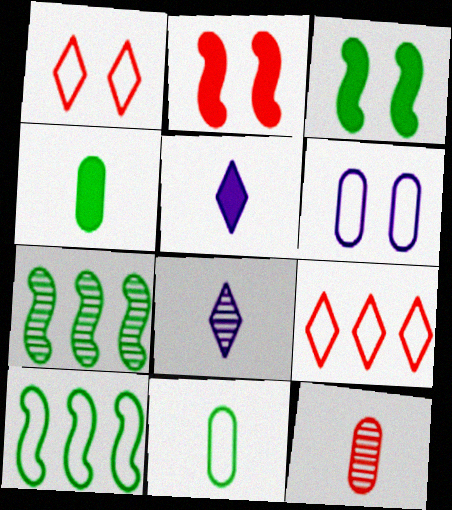[[2, 9, 12]]